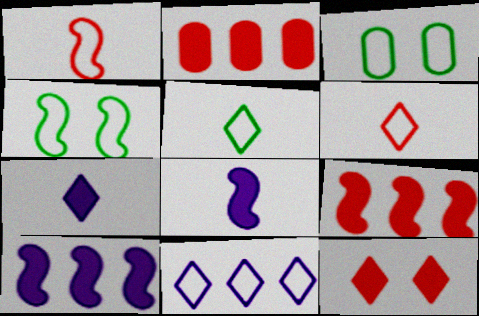[[1, 3, 11]]